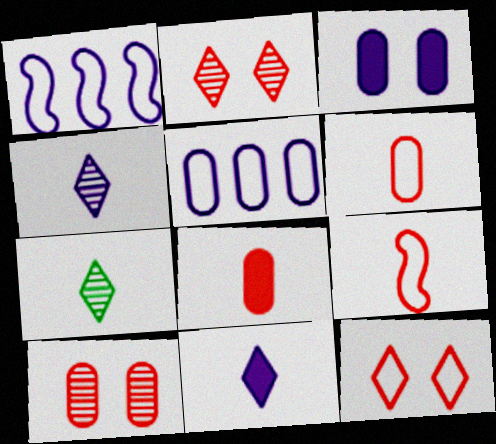[[1, 3, 4]]